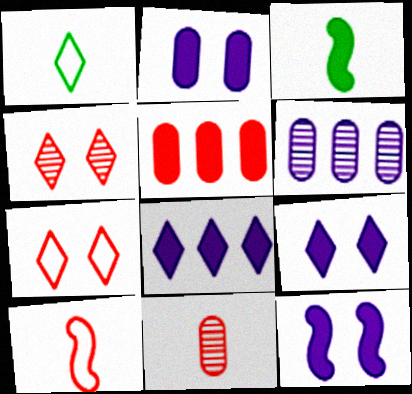[[1, 4, 8], 
[2, 9, 12], 
[3, 5, 9], 
[3, 6, 7], 
[4, 5, 10]]